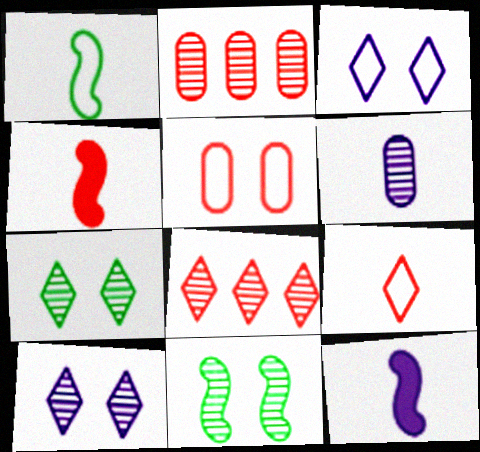[[4, 5, 8], 
[6, 8, 11]]